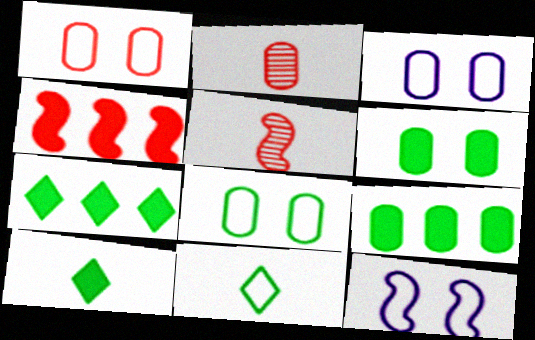[[1, 3, 8], 
[2, 3, 9], 
[2, 7, 12], 
[3, 5, 7]]